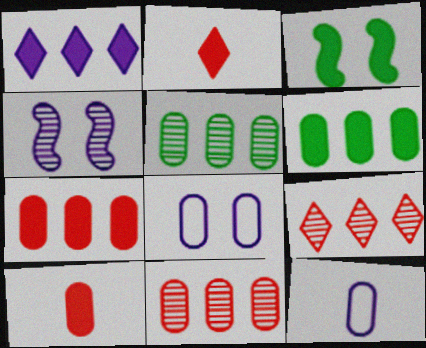[[1, 3, 10], 
[1, 4, 12], 
[3, 9, 12], 
[5, 8, 10]]